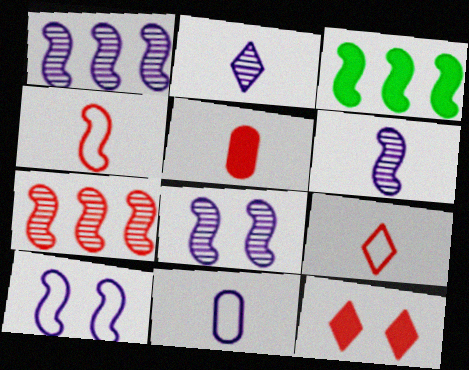[[1, 6, 8], 
[3, 4, 8]]